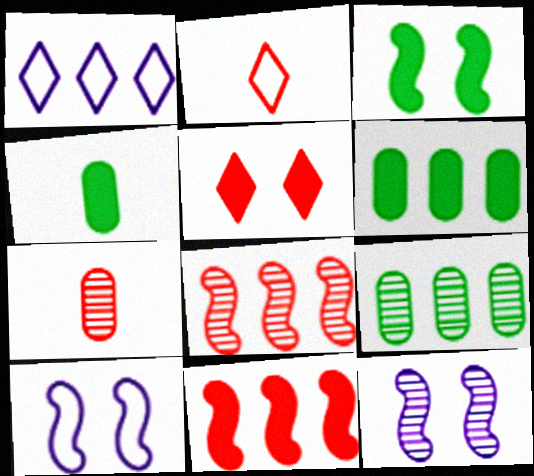[[1, 3, 7], 
[1, 6, 8], 
[1, 9, 11], 
[2, 6, 12]]